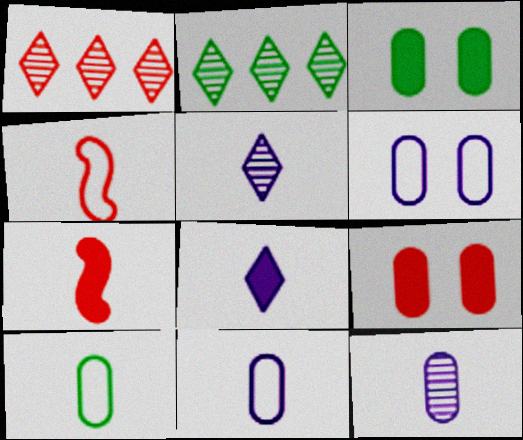[[1, 4, 9], 
[2, 6, 7], 
[5, 7, 10]]